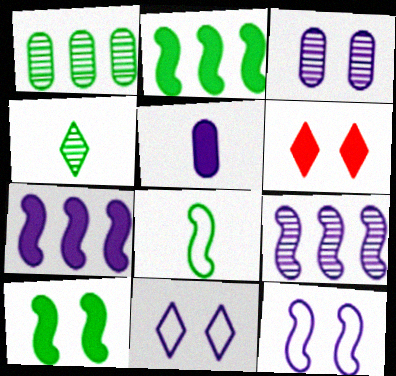[[2, 5, 6], 
[5, 9, 11]]